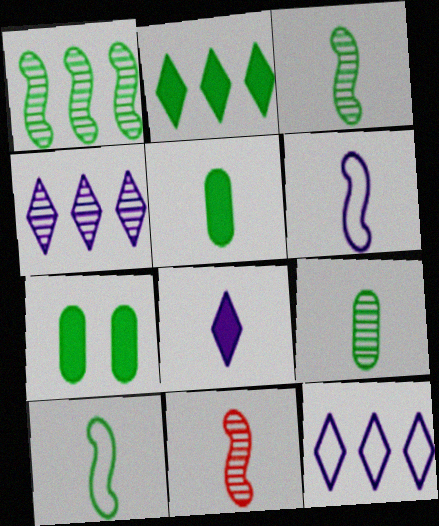[[7, 11, 12]]